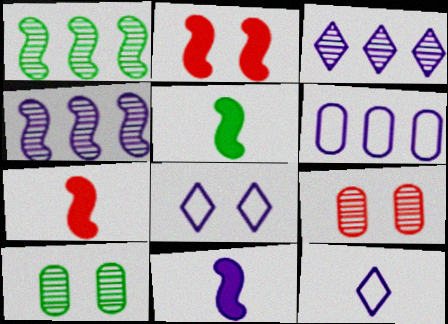[[2, 8, 10], 
[5, 7, 11]]